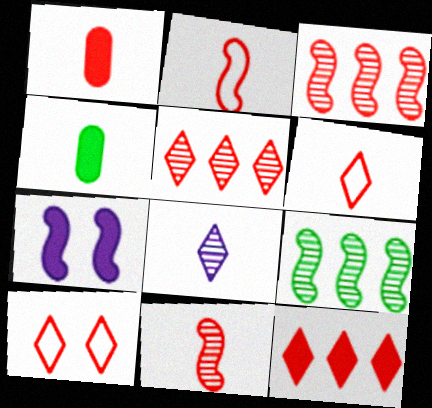[[1, 3, 10], 
[1, 6, 11], 
[2, 4, 8], 
[2, 7, 9], 
[4, 7, 12]]